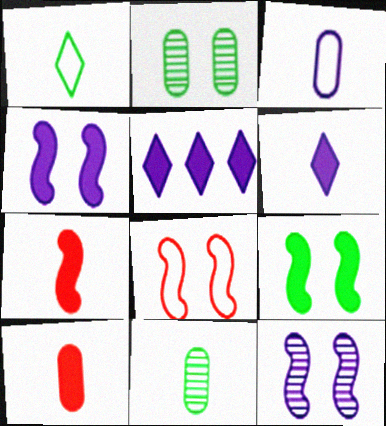[[3, 5, 12], 
[3, 10, 11], 
[5, 8, 11], 
[5, 9, 10], 
[8, 9, 12]]